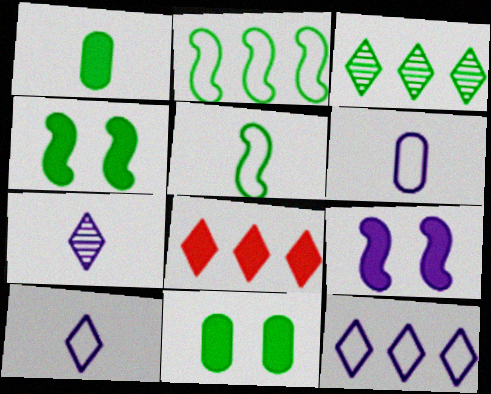[[1, 8, 9], 
[3, 5, 11], 
[3, 8, 12]]